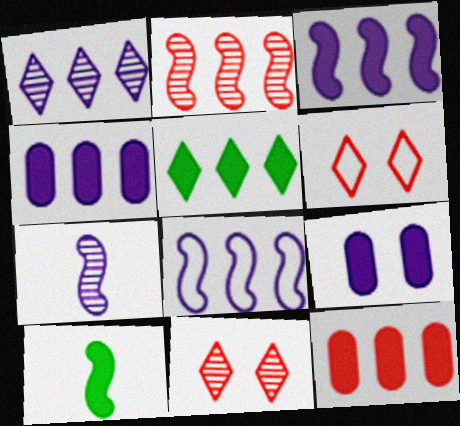[[1, 4, 8], 
[3, 5, 12]]